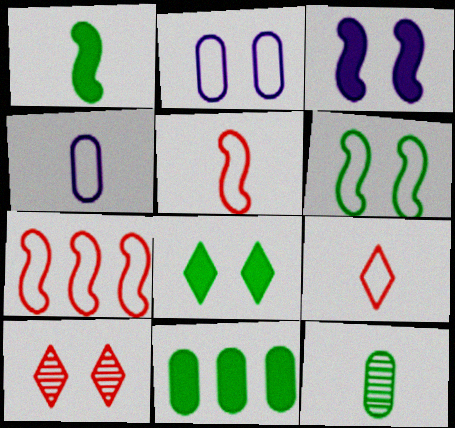[[1, 8, 11]]